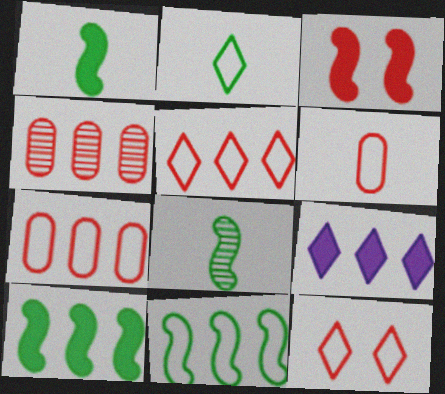[[4, 9, 11]]